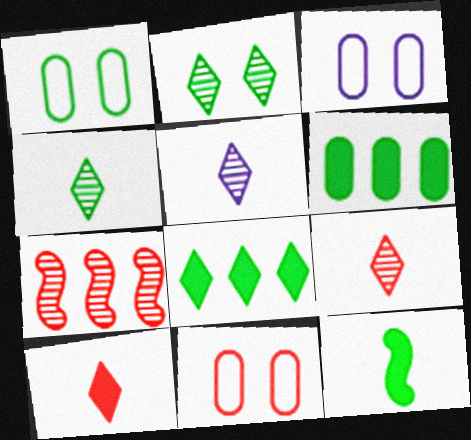[[1, 3, 11], 
[4, 5, 9], 
[7, 10, 11]]